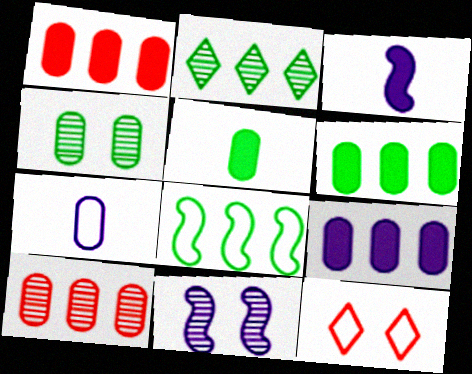[[1, 4, 7], 
[1, 6, 9], 
[2, 6, 8], 
[7, 8, 12]]